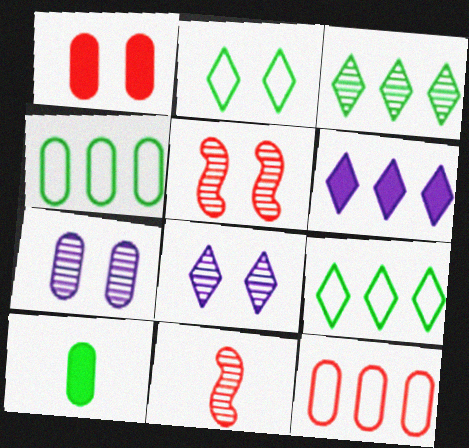[[3, 7, 11], 
[7, 10, 12]]